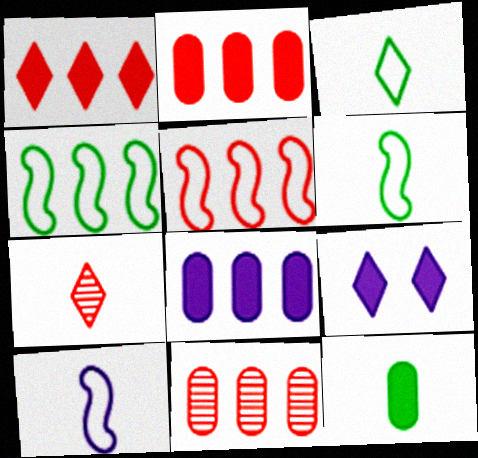[[1, 5, 11], 
[6, 9, 11], 
[7, 10, 12]]